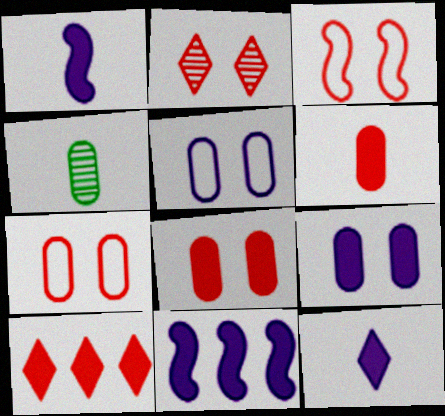[[2, 3, 8], 
[9, 11, 12]]